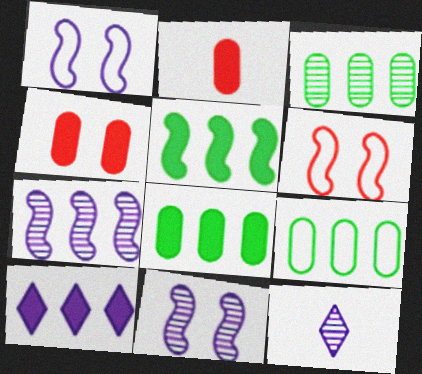[[3, 8, 9], 
[6, 8, 12]]